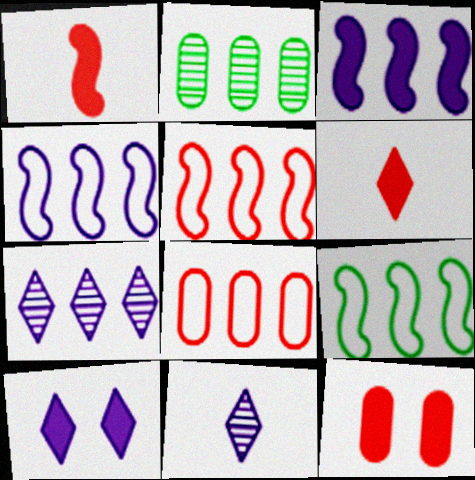[[4, 5, 9], 
[9, 11, 12]]